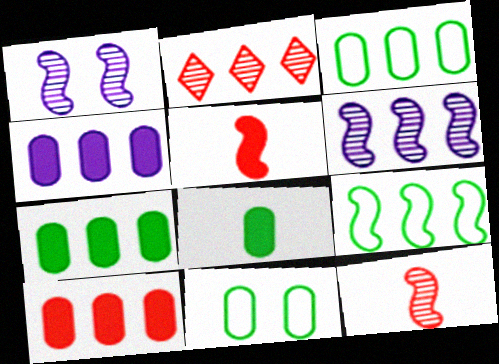[[1, 5, 9], 
[2, 4, 9], 
[4, 7, 10]]